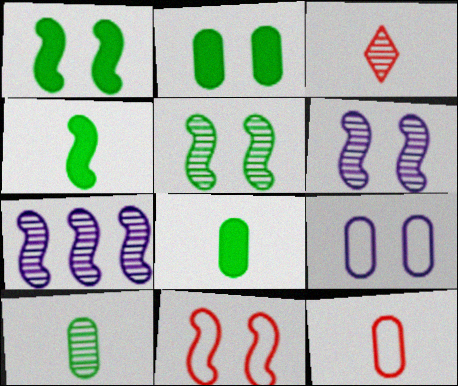[[1, 6, 11], 
[4, 7, 11]]